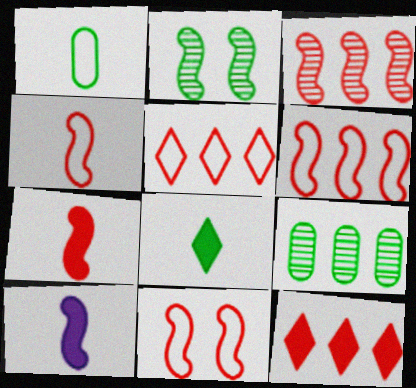[[2, 6, 10], 
[3, 7, 11], 
[4, 6, 11]]